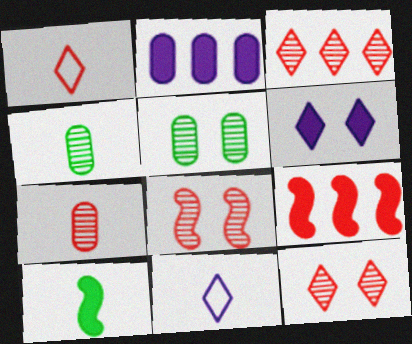[[3, 7, 8], 
[5, 9, 11], 
[7, 10, 11]]